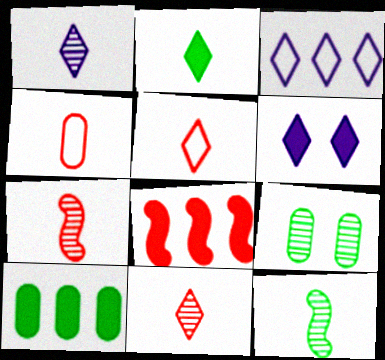[[1, 2, 5], 
[1, 3, 6]]